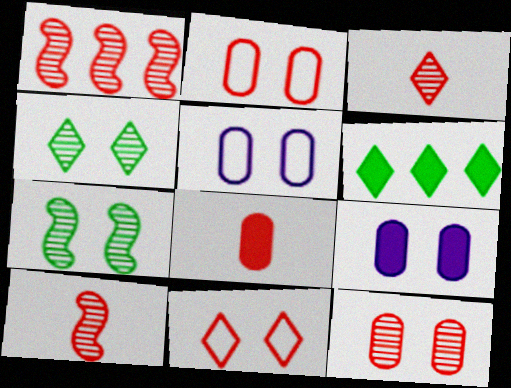[[1, 3, 12], 
[1, 8, 11], 
[5, 6, 10], 
[7, 9, 11]]